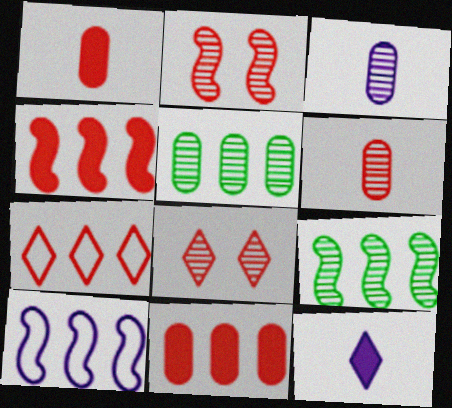[[1, 2, 7], 
[3, 8, 9], 
[4, 9, 10]]